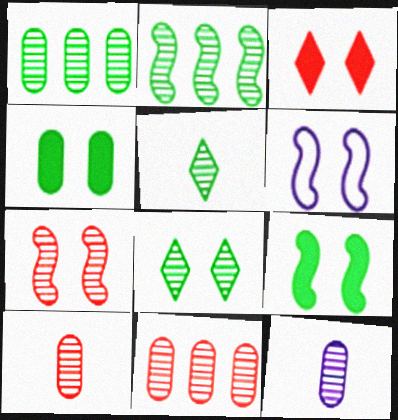[[6, 7, 9]]